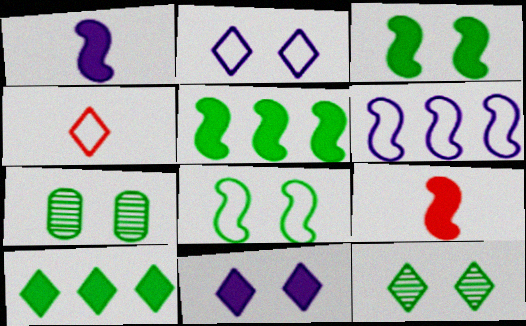[]